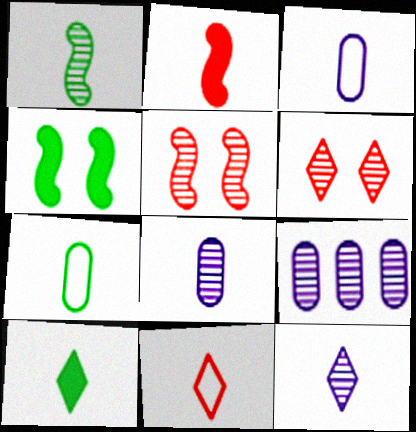[[1, 6, 9], 
[1, 7, 10], 
[2, 7, 12], 
[4, 9, 11], 
[10, 11, 12]]